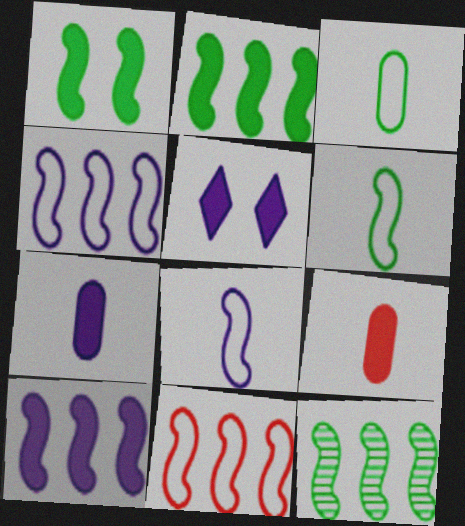[[1, 6, 12], 
[2, 5, 9], 
[5, 7, 10], 
[10, 11, 12]]